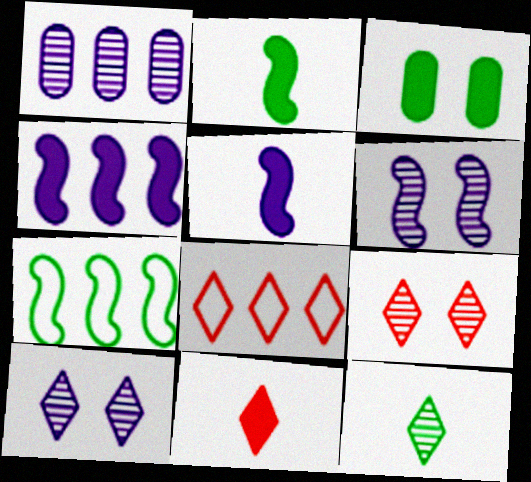[[3, 4, 11], 
[3, 7, 12], 
[8, 9, 11]]